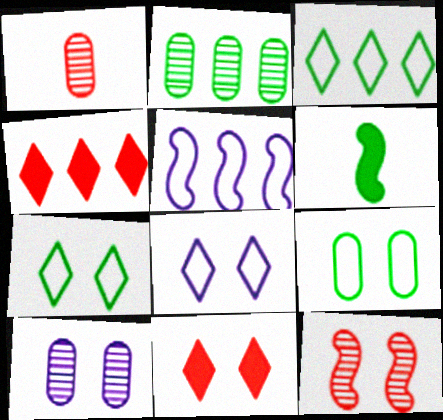[[1, 2, 10], 
[2, 4, 5], 
[2, 6, 7], 
[5, 6, 12]]